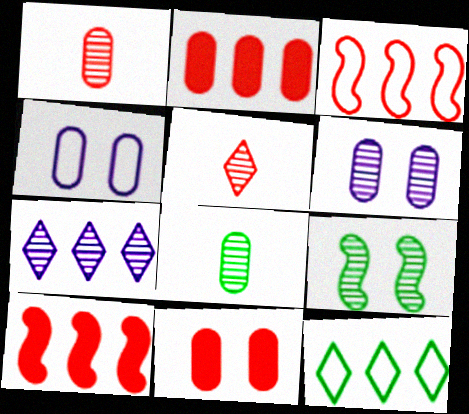[[1, 7, 9], 
[2, 4, 8], 
[3, 5, 11]]